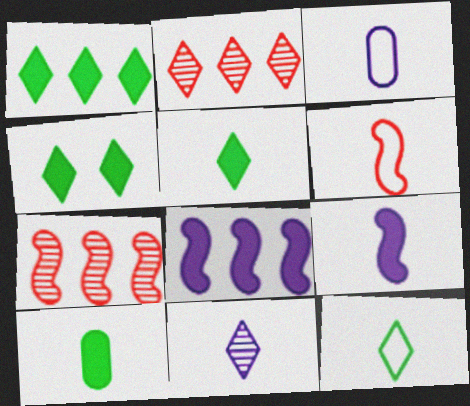[[1, 4, 5], 
[3, 4, 7], 
[3, 6, 12], 
[3, 9, 11], 
[6, 10, 11]]